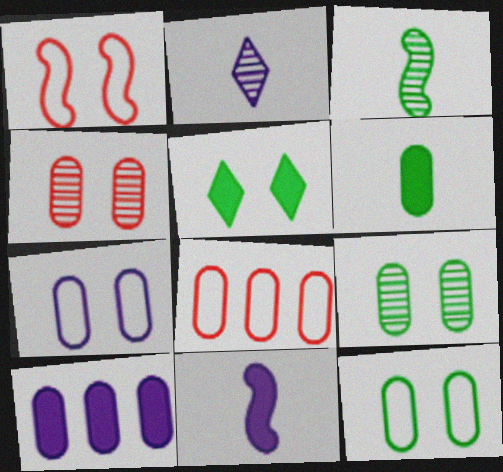[]